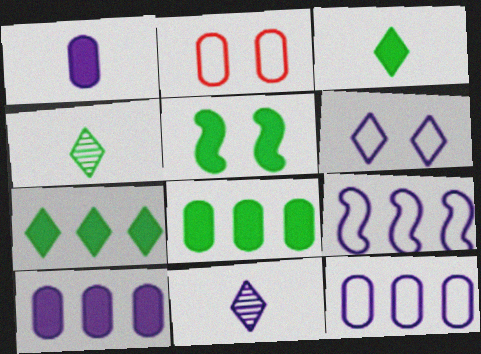[[3, 5, 8]]